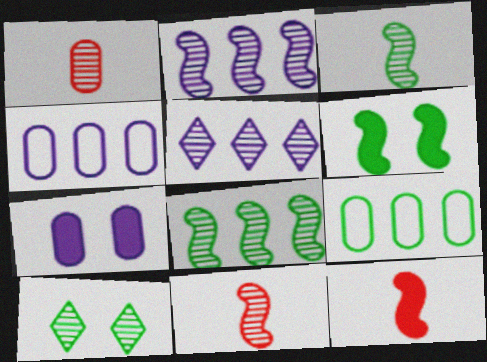[[1, 2, 10], 
[1, 7, 9], 
[4, 10, 12]]